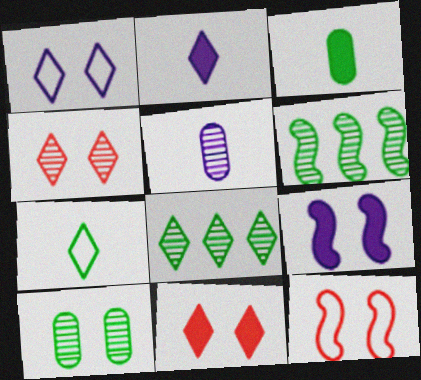[[4, 5, 6]]